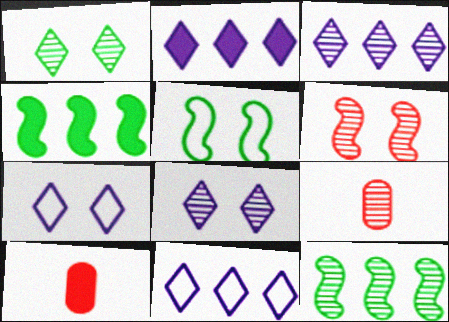[[2, 3, 11], 
[2, 5, 9], 
[3, 5, 10], 
[4, 7, 9], 
[7, 10, 12], 
[8, 9, 12]]